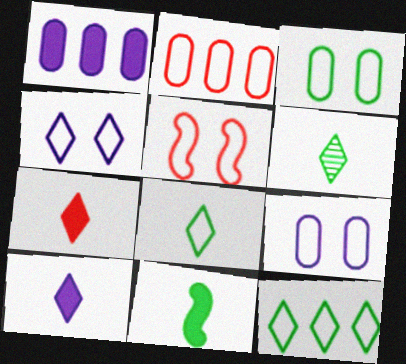[[1, 5, 6], 
[3, 4, 5]]